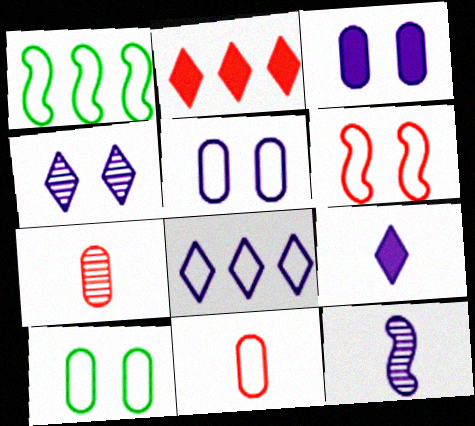[[2, 6, 7], 
[2, 10, 12], 
[3, 8, 12], 
[4, 8, 9]]